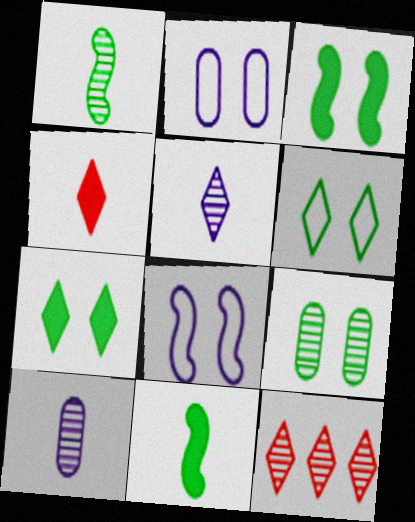[[2, 11, 12], 
[3, 6, 9]]